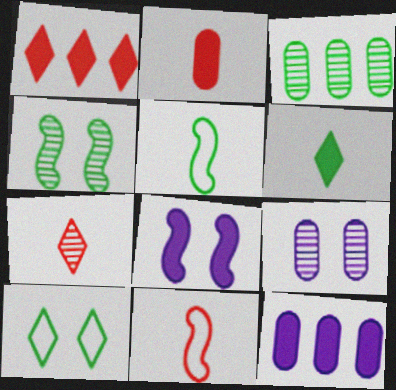[[1, 5, 9], 
[2, 7, 11]]